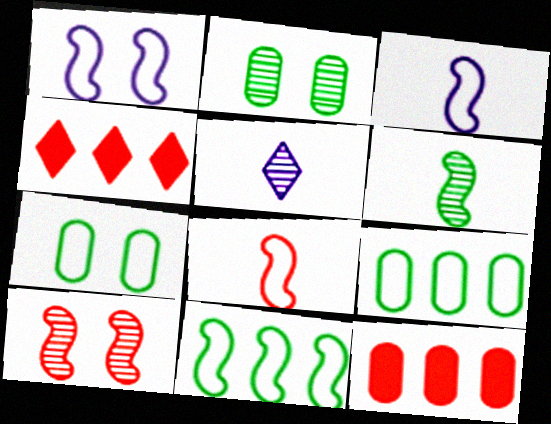[[1, 8, 11], 
[2, 3, 4]]